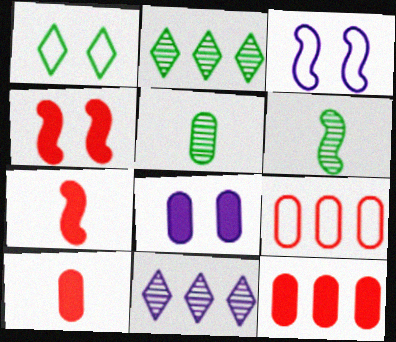[[2, 3, 10], 
[5, 8, 9]]